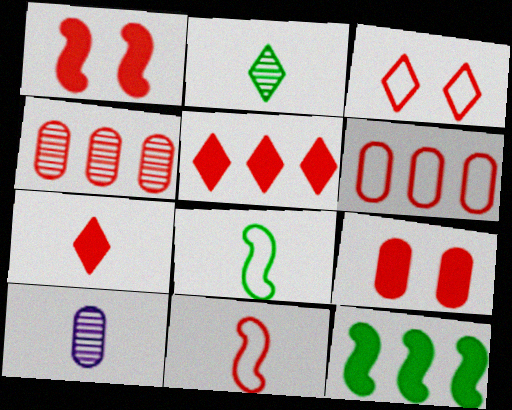[[3, 6, 11], 
[3, 10, 12], 
[7, 8, 10]]